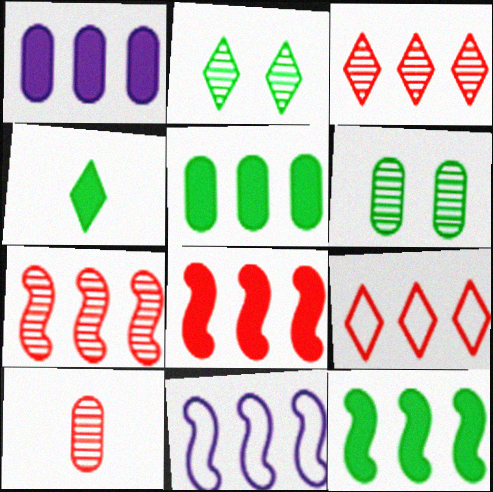[[3, 5, 11], 
[7, 11, 12]]